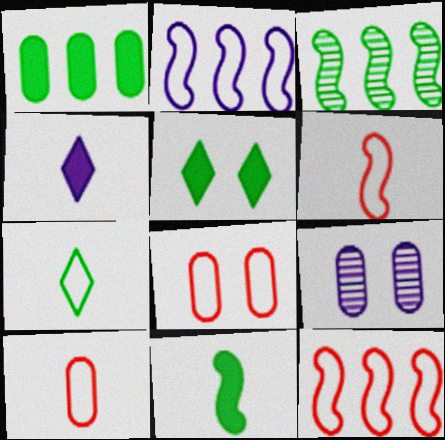[[1, 5, 11], 
[1, 9, 10], 
[2, 4, 9], 
[2, 7, 8], 
[3, 4, 8]]